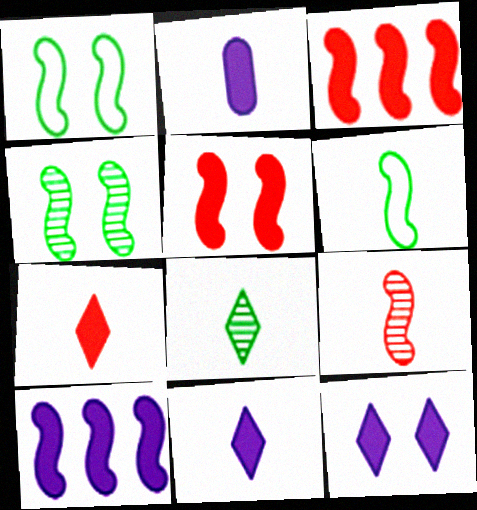[[1, 9, 10], 
[2, 10, 12]]